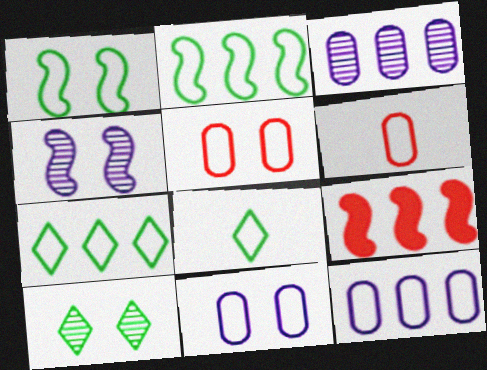[[3, 7, 9]]